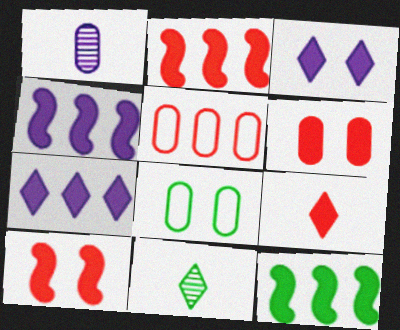[[2, 4, 12], 
[2, 6, 9], 
[8, 11, 12]]